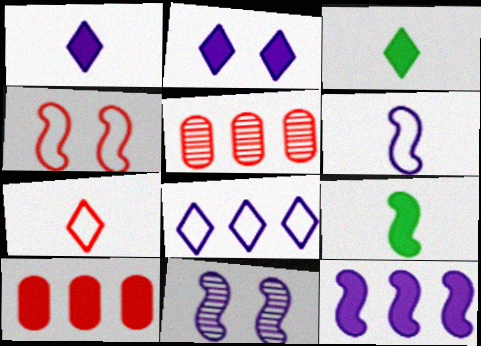[[2, 9, 10], 
[6, 11, 12]]